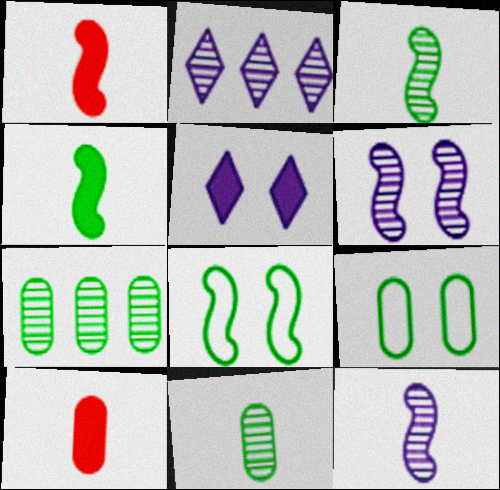[[1, 2, 9], 
[2, 8, 10]]